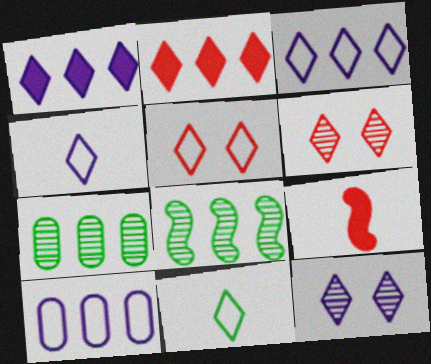[[1, 4, 12], 
[1, 6, 11], 
[2, 8, 10], 
[2, 11, 12], 
[3, 5, 11]]